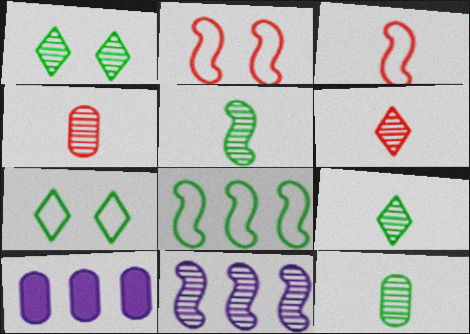[[1, 3, 10], 
[1, 4, 11], 
[2, 9, 10], 
[5, 9, 12]]